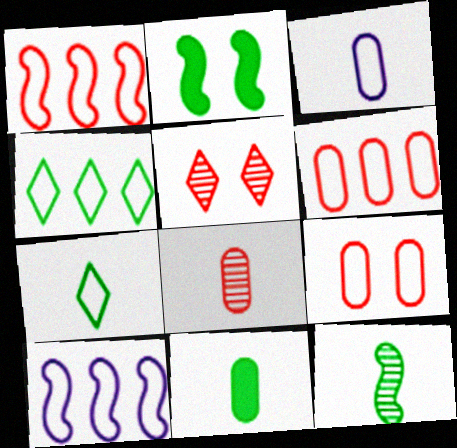[[3, 8, 11], 
[4, 6, 10], 
[5, 10, 11], 
[7, 9, 10], 
[7, 11, 12]]